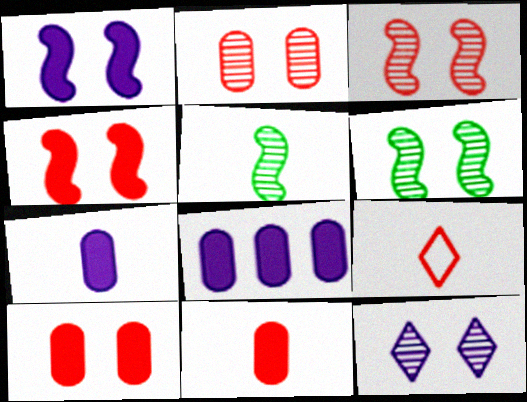[[2, 6, 12], 
[5, 7, 9], 
[6, 8, 9]]